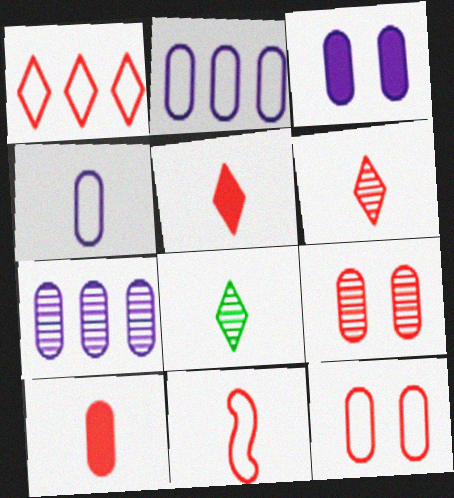[[1, 11, 12], 
[3, 4, 7], 
[6, 10, 11]]